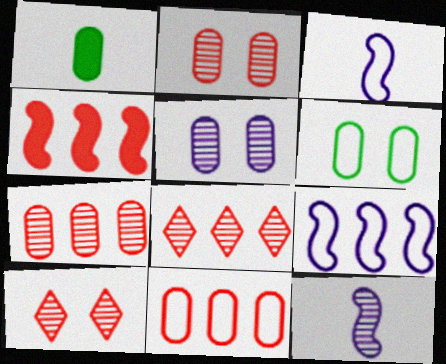[[1, 5, 11], 
[1, 9, 10], 
[4, 8, 11]]